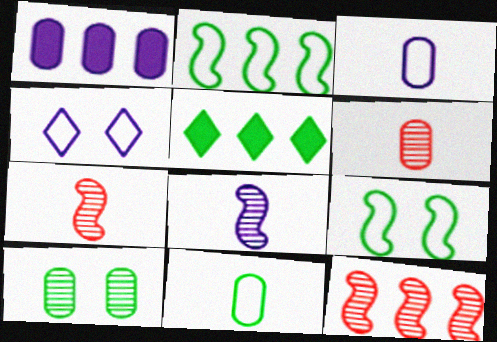[[1, 4, 8]]